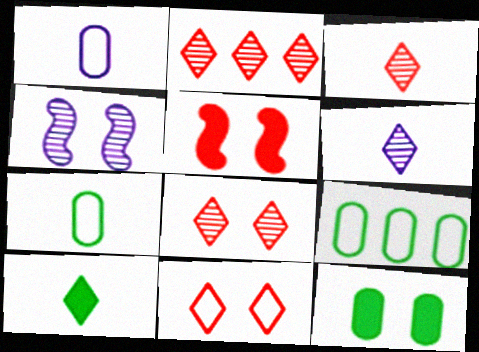[[2, 3, 8], 
[4, 11, 12], 
[5, 6, 9]]